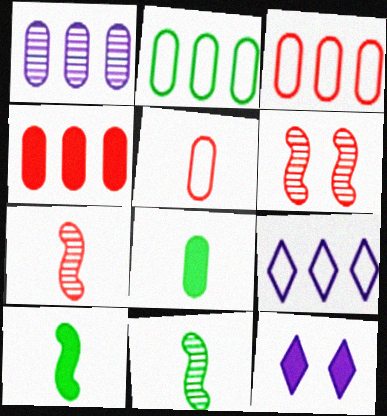[[1, 2, 4], 
[2, 7, 12], 
[3, 11, 12], 
[4, 10, 12], 
[6, 8, 9]]